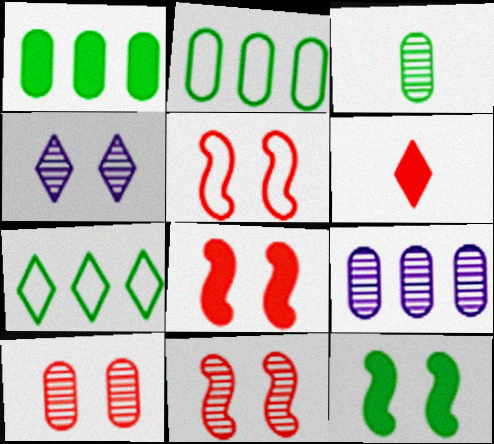[[3, 7, 12], 
[3, 9, 10], 
[4, 6, 7], 
[5, 8, 11]]